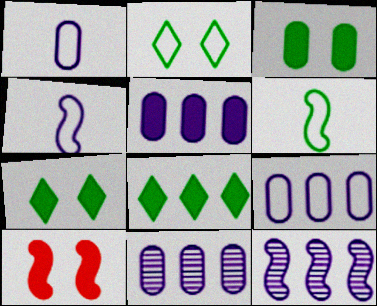[[5, 9, 11], 
[6, 10, 12]]